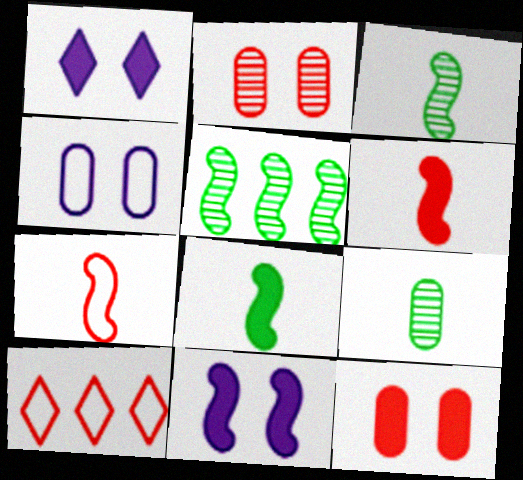[[2, 6, 10], 
[5, 7, 11], 
[9, 10, 11]]